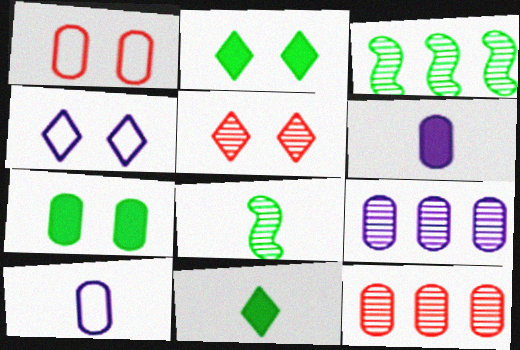[[2, 4, 5], 
[5, 8, 9], 
[7, 10, 12]]